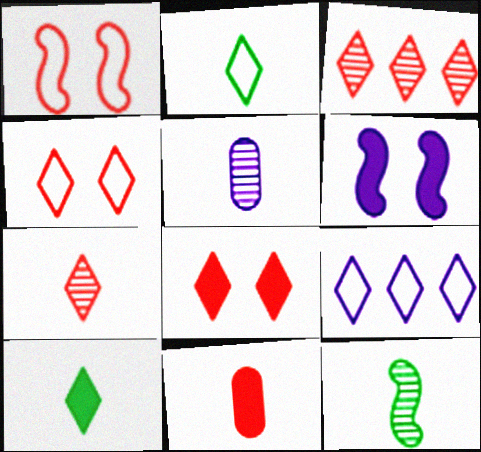[[1, 3, 11], 
[2, 4, 9], 
[5, 6, 9], 
[5, 7, 12]]